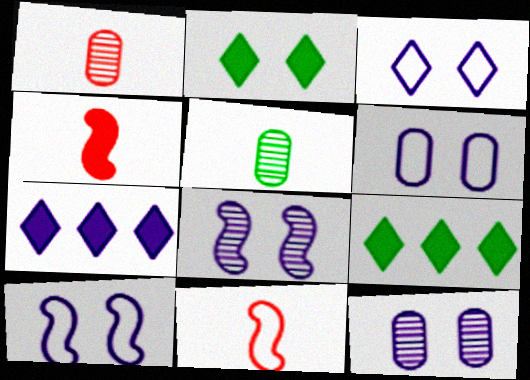[[1, 9, 10], 
[3, 6, 10], 
[9, 11, 12]]